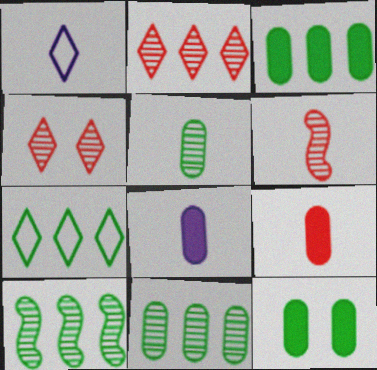[[3, 7, 10]]